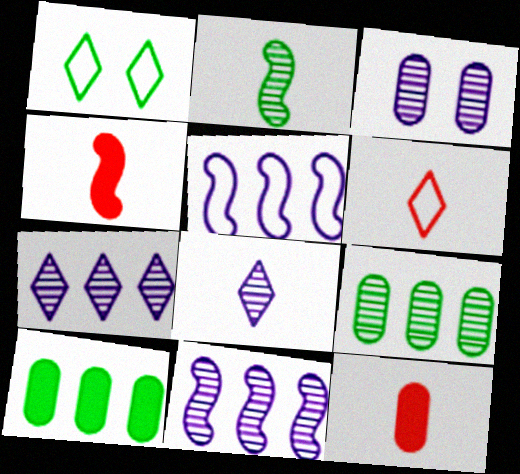[[1, 2, 10], 
[1, 11, 12], 
[3, 8, 11]]